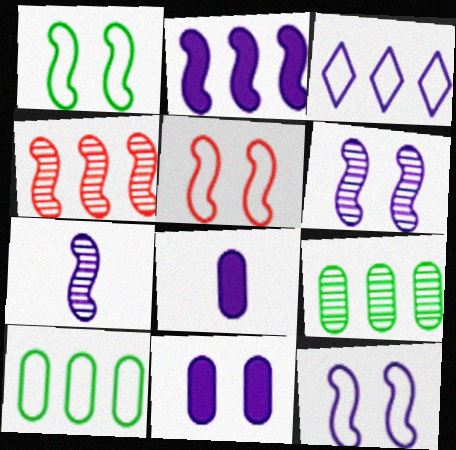[[1, 5, 12], 
[2, 7, 12], 
[3, 6, 8], 
[3, 7, 11]]